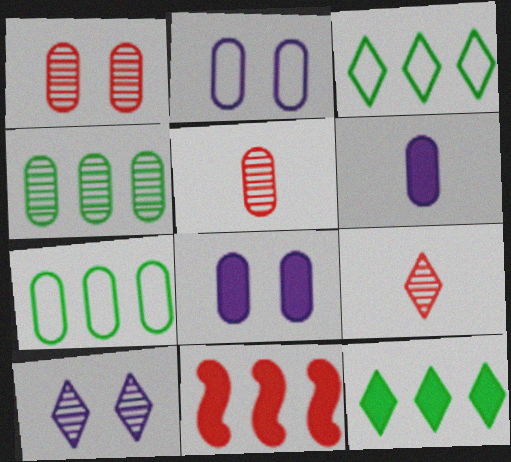[[1, 6, 7], 
[5, 7, 8]]